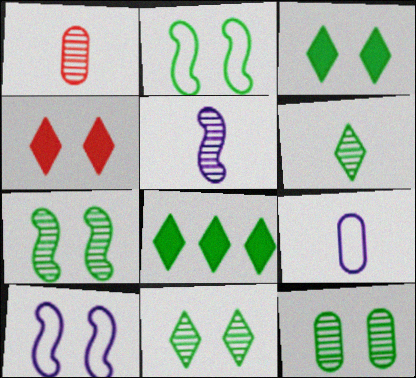[[1, 5, 6], 
[1, 8, 10], 
[2, 3, 12], 
[4, 10, 12], 
[7, 11, 12]]